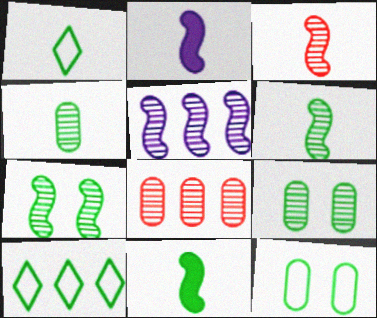[[1, 4, 11], 
[3, 5, 7], 
[9, 10, 11]]